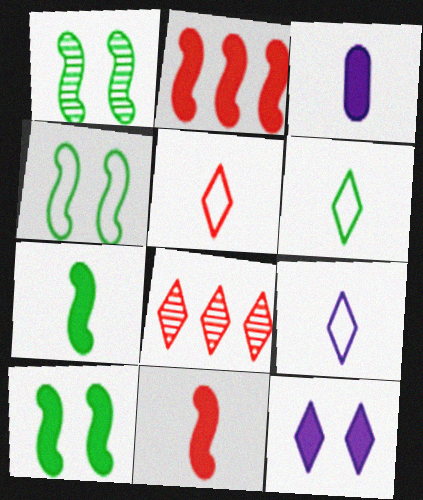[[1, 4, 10], 
[3, 4, 8], 
[5, 6, 9], 
[6, 8, 12]]